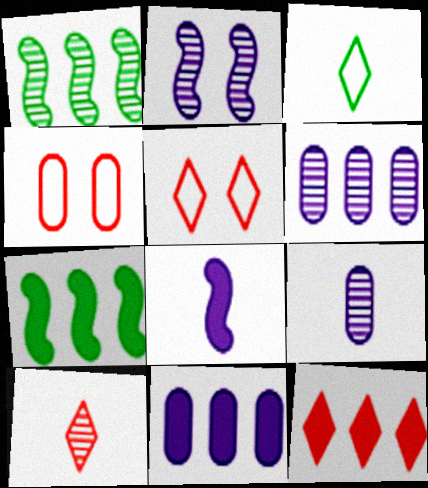[[5, 7, 9], 
[5, 10, 12], 
[7, 11, 12]]